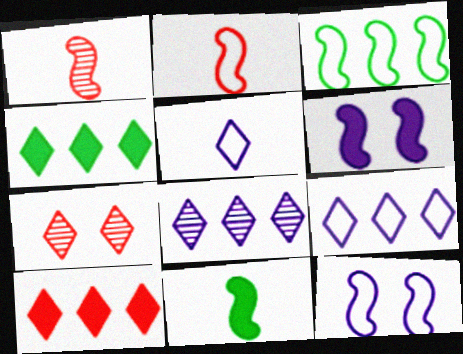[[1, 3, 6], 
[2, 3, 12], 
[4, 5, 7]]